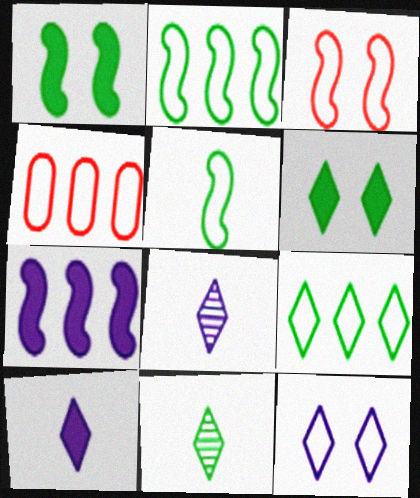[[1, 4, 8], 
[4, 5, 12], 
[6, 9, 11]]